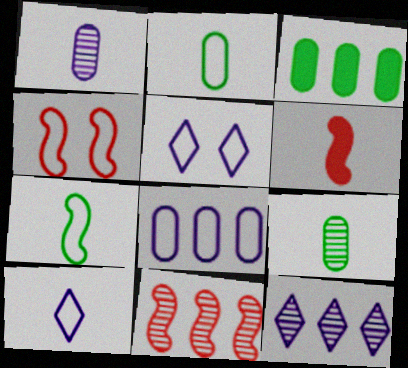[[4, 6, 11], 
[6, 9, 10]]